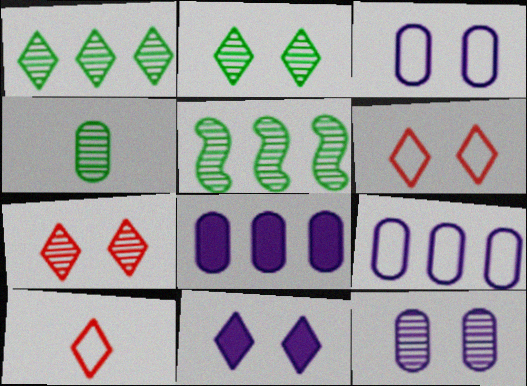[[1, 10, 11], 
[2, 4, 5], 
[2, 6, 11]]